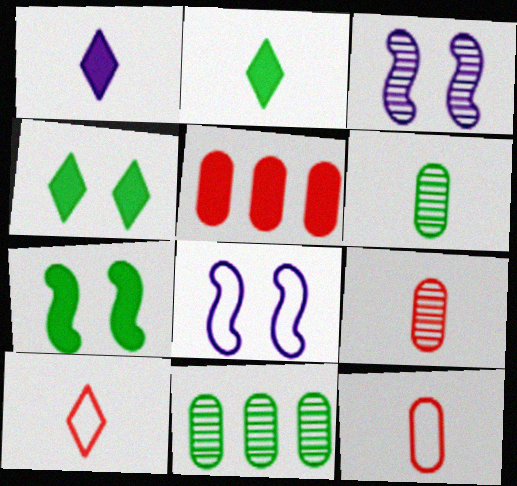[[1, 5, 7]]